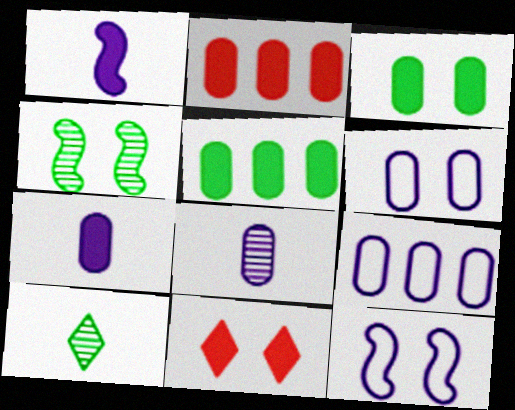[[1, 5, 11], 
[2, 3, 7], 
[2, 10, 12], 
[4, 6, 11]]